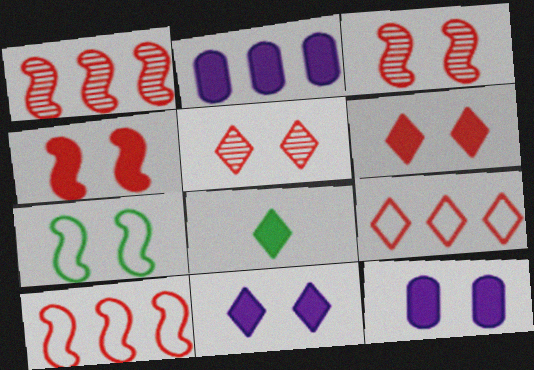[[2, 4, 8], 
[5, 7, 12]]